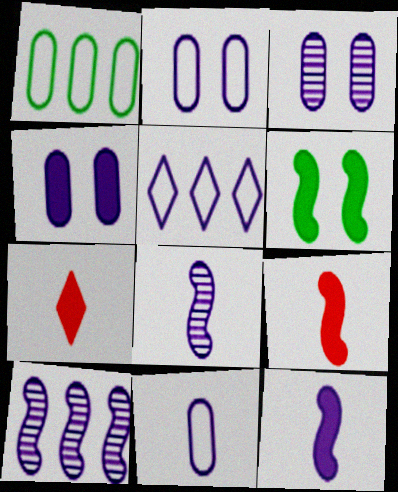[[2, 3, 4], 
[3, 5, 12], 
[4, 5, 8]]